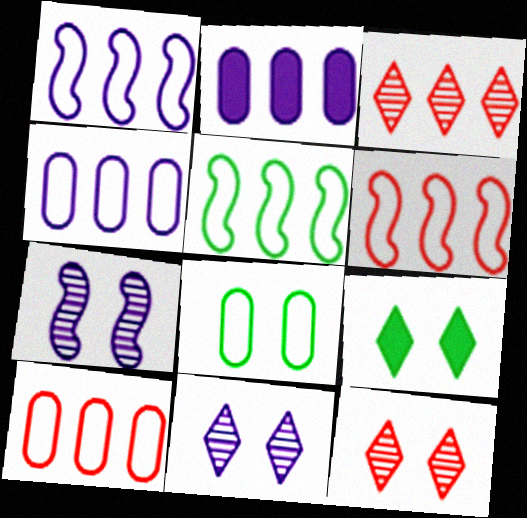[[1, 5, 6], 
[2, 3, 5]]